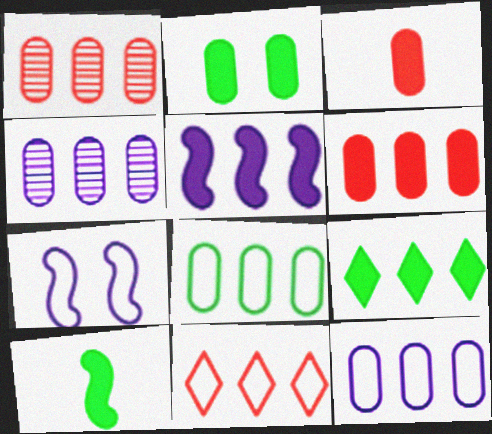[[2, 9, 10], 
[4, 6, 8], 
[5, 6, 9]]